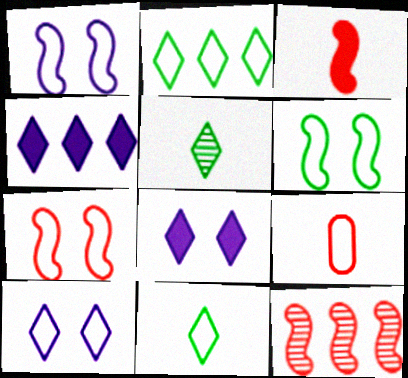[[1, 2, 9], 
[1, 6, 7], 
[3, 7, 12]]